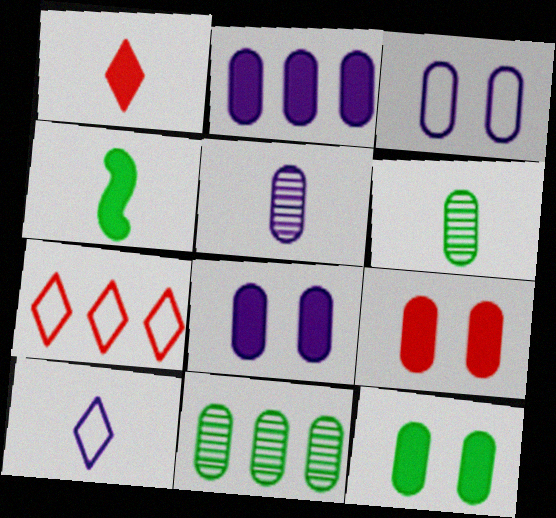[[2, 3, 5], 
[8, 9, 12]]